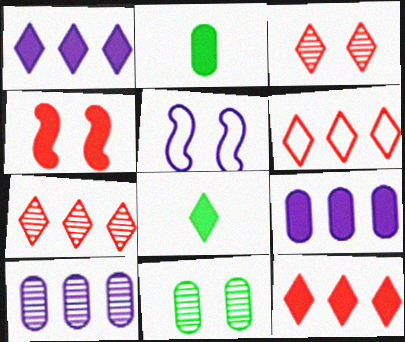[[1, 2, 4], 
[2, 5, 7], 
[4, 8, 9], 
[6, 7, 12]]